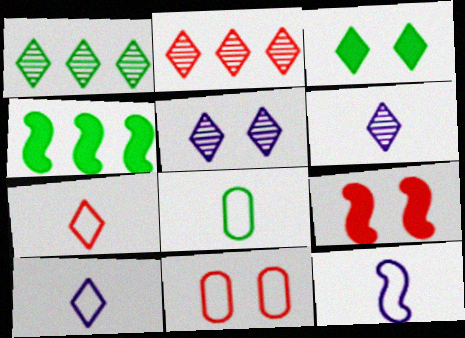[[2, 3, 10], 
[4, 6, 11], 
[7, 8, 12]]